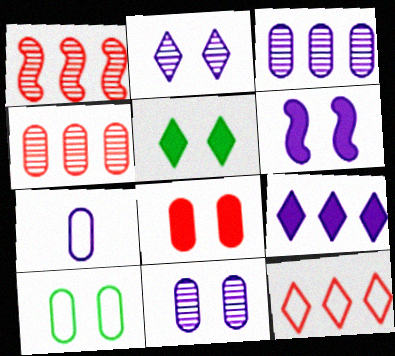[[1, 5, 7], 
[5, 6, 8], 
[8, 10, 11]]